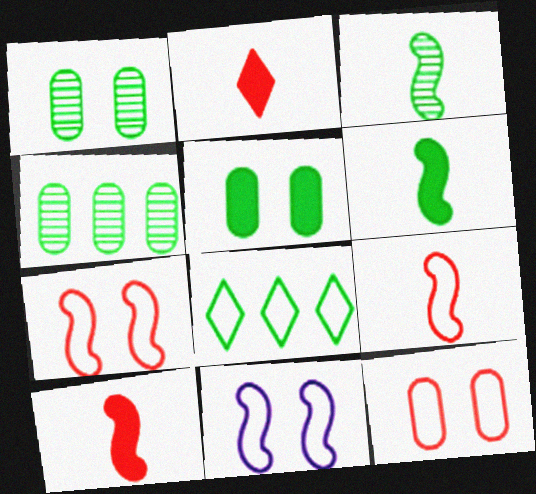[[1, 6, 8], 
[2, 4, 11], 
[3, 5, 8]]